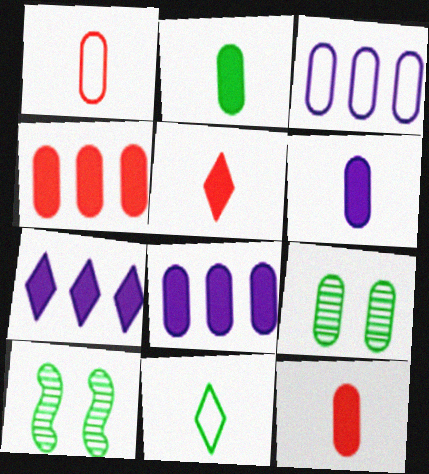[[1, 7, 10], 
[1, 8, 9], 
[2, 6, 12], 
[3, 5, 10], 
[3, 9, 12]]